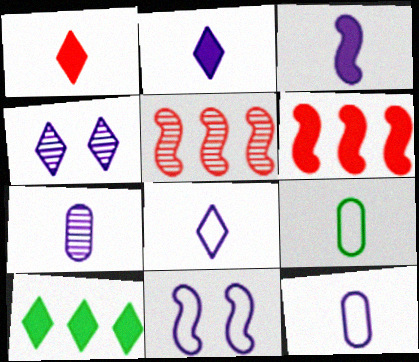[[3, 7, 8], 
[4, 6, 9]]